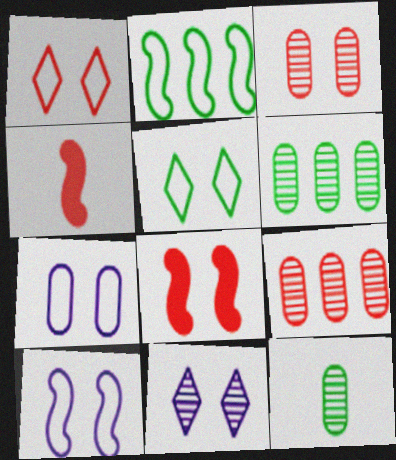[[1, 3, 8], 
[1, 4, 9]]